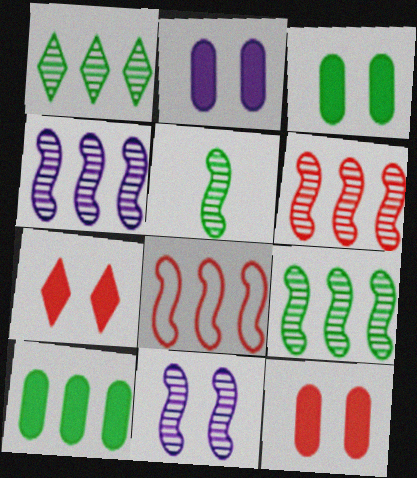[[2, 3, 12], 
[4, 6, 9], 
[5, 6, 11]]